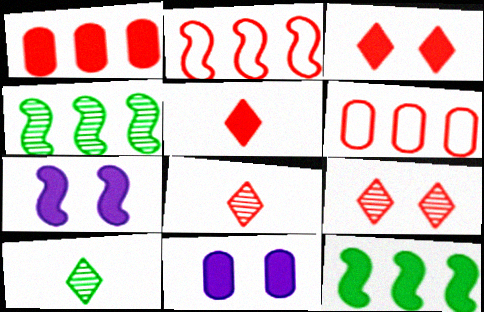[[2, 10, 11], 
[5, 11, 12], 
[6, 7, 10]]